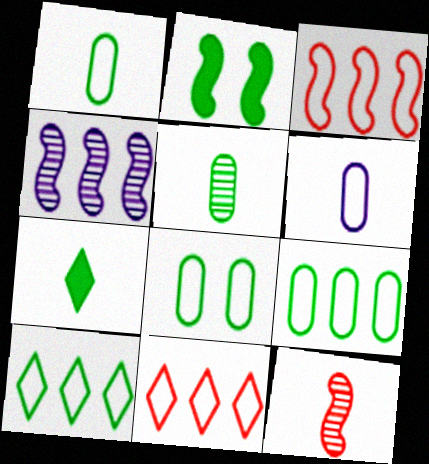[[1, 8, 9], 
[2, 5, 10], 
[6, 7, 12]]